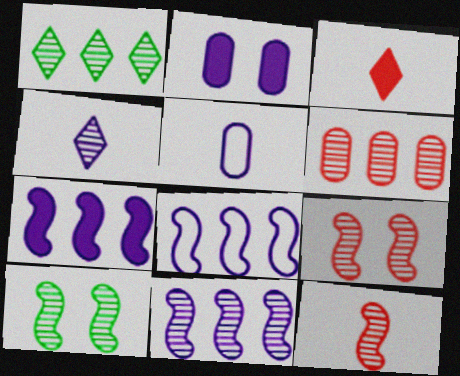[[1, 6, 11], 
[2, 4, 8], 
[4, 6, 10], 
[7, 8, 11], 
[10, 11, 12]]